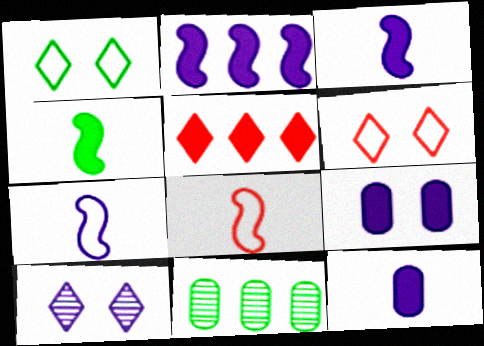[[1, 4, 11], 
[3, 6, 11], 
[4, 5, 9]]